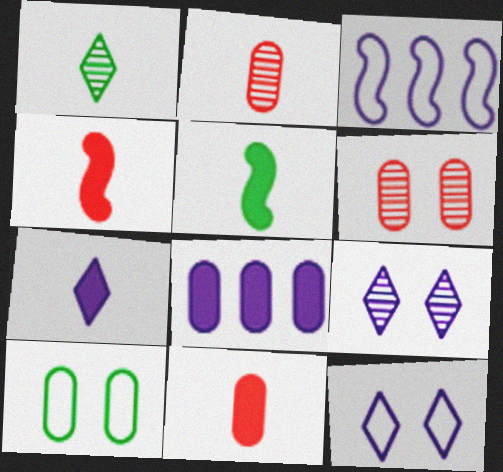[[2, 8, 10], 
[5, 7, 11]]